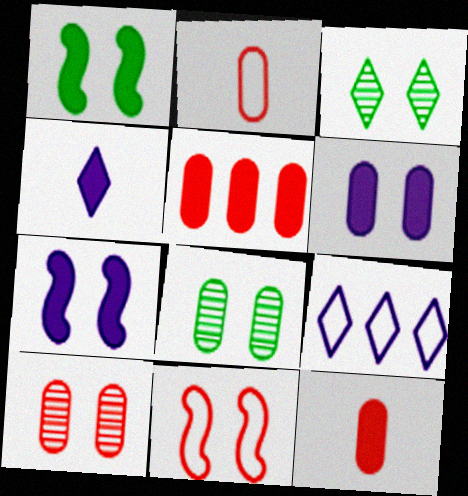[[1, 4, 5], 
[2, 5, 10], 
[3, 6, 11]]